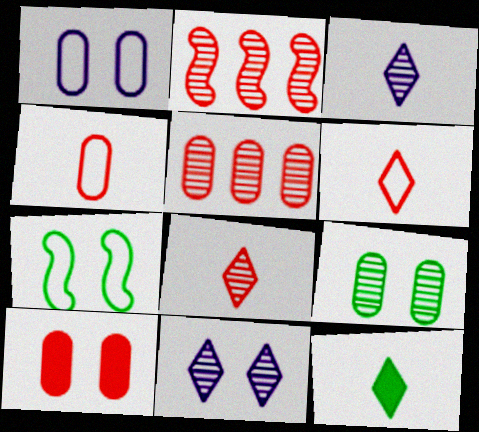[[1, 2, 12], 
[1, 9, 10], 
[2, 3, 9], 
[2, 6, 10], 
[3, 6, 12], 
[4, 5, 10], 
[7, 10, 11]]